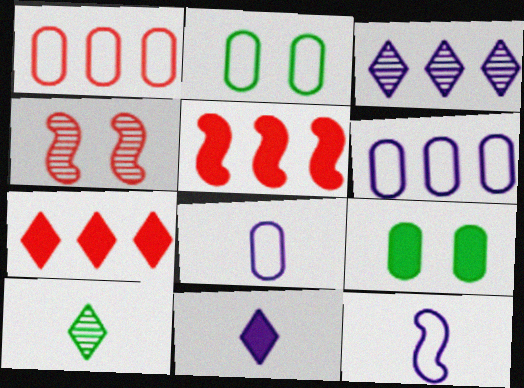[[1, 2, 8], 
[5, 9, 11]]